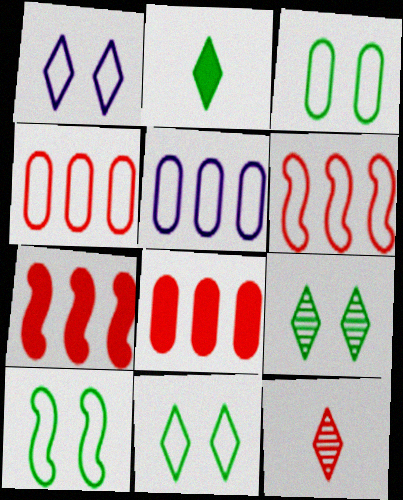[[3, 10, 11]]